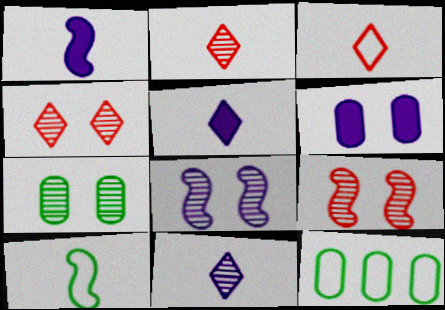[[1, 4, 12], 
[4, 7, 8], 
[5, 9, 12]]